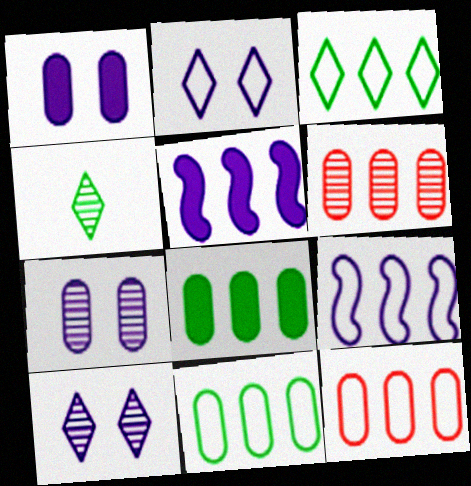[[3, 5, 6], 
[3, 9, 12]]